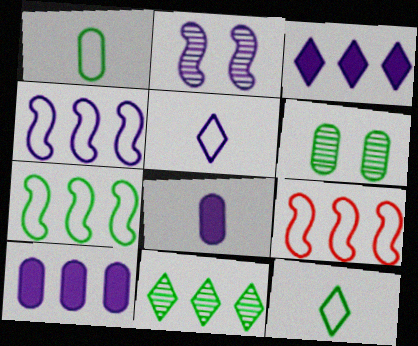[[2, 5, 10], 
[4, 7, 9], 
[9, 10, 11]]